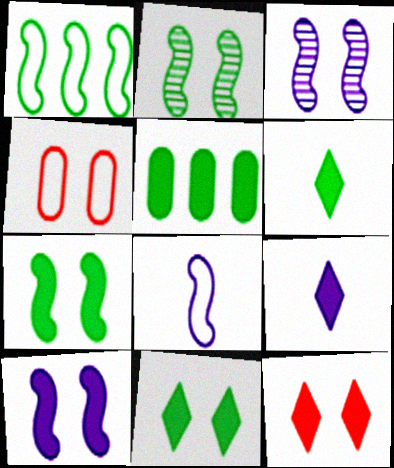[[3, 4, 11], 
[5, 6, 7]]